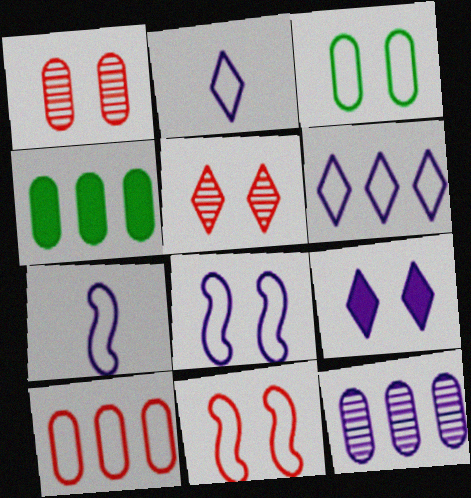[[4, 5, 7], 
[4, 10, 12], 
[7, 9, 12]]